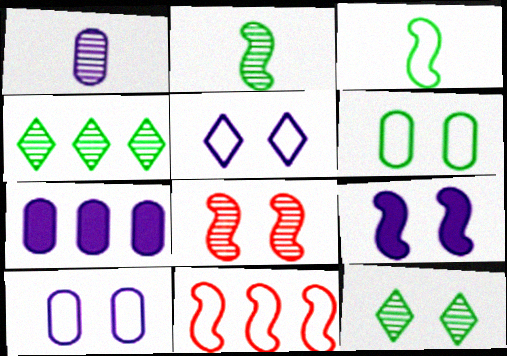[[1, 4, 8], 
[1, 7, 10], 
[2, 9, 11], 
[4, 7, 11]]